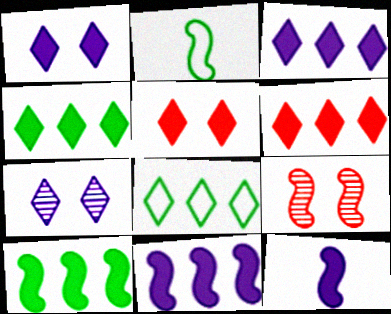[[2, 9, 11], 
[3, 4, 6]]